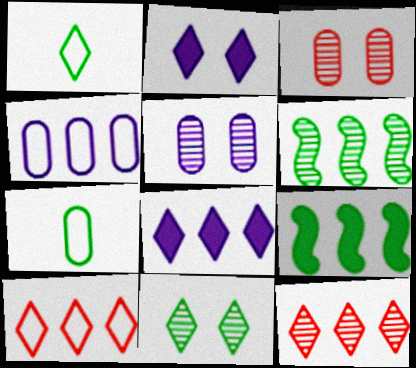[[1, 2, 12], 
[4, 9, 12], 
[7, 9, 11]]